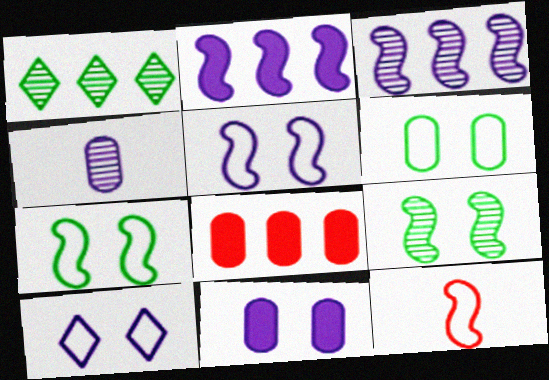[[1, 11, 12], 
[2, 4, 10], 
[2, 9, 12], 
[4, 6, 8]]